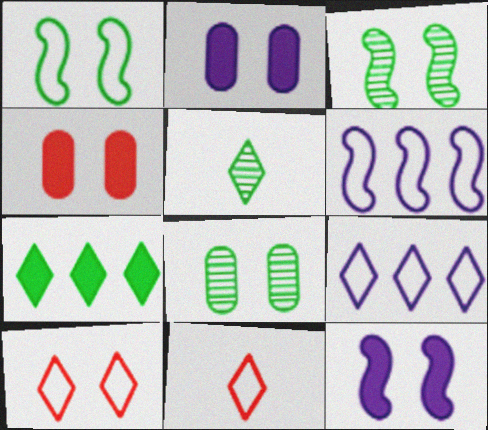[[2, 3, 10], 
[4, 5, 6], 
[8, 10, 12]]